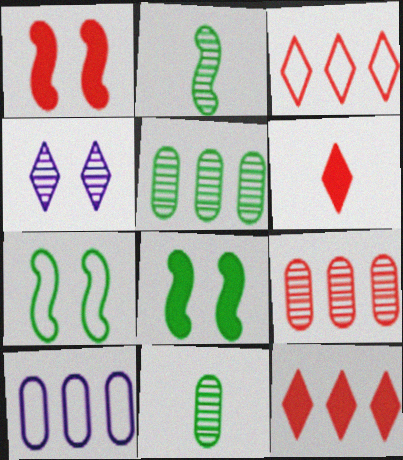[[2, 4, 9]]